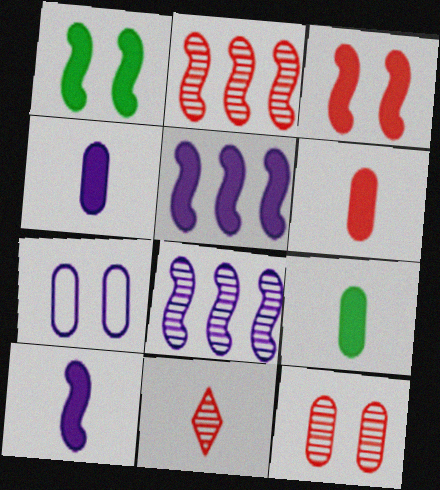[[2, 11, 12], 
[4, 6, 9]]